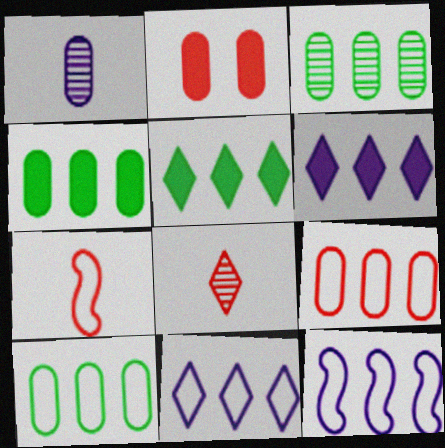[[1, 2, 10], 
[3, 4, 10]]